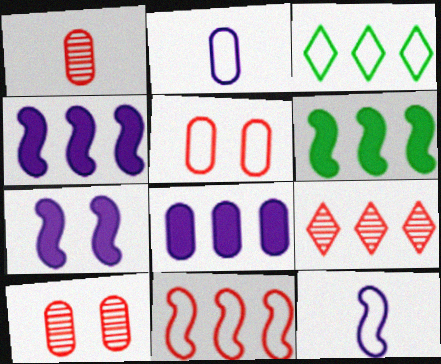[[1, 3, 7], 
[3, 5, 12]]